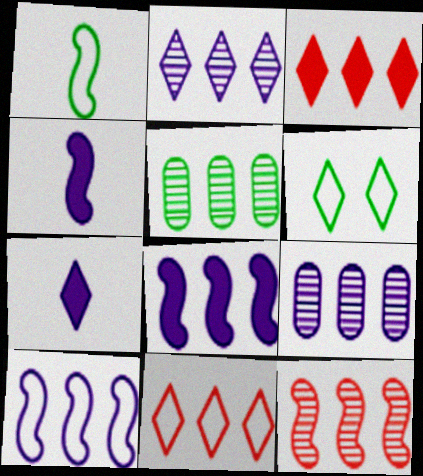[[2, 5, 12], 
[3, 5, 10], 
[5, 8, 11]]